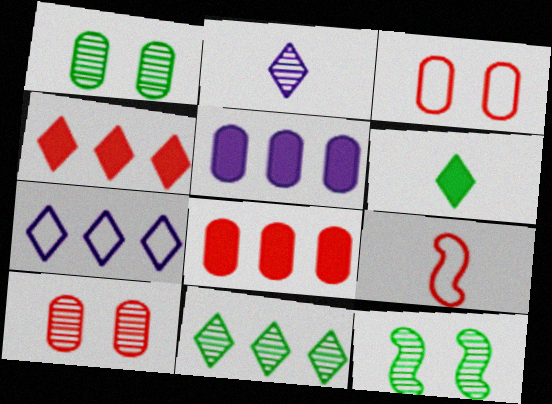[[4, 7, 11], 
[4, 9, 10]]